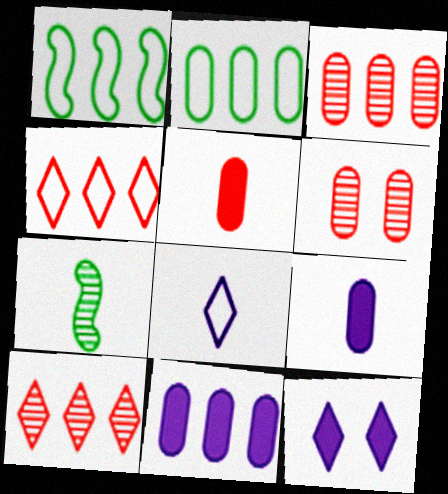[[1, 10, 11], 
[2, 3, 11], 
[2, 6, 9], 
[5, 7, 8]]